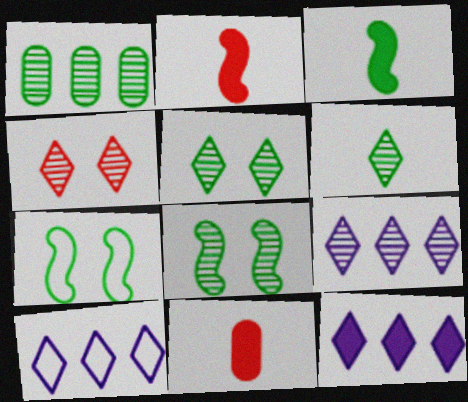[[1, 6, 8], 
[4, 6, 9], 
[7, 9, 11], 
[8, 10, 11], 
[9, 10, 12]]